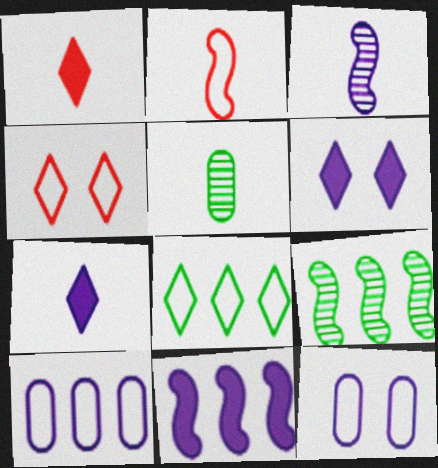[[1, 9, 12], 
[2, 5, 7], 
[2, 8, 12], 
[3, 6, 10], 
[4, 5, 11]]